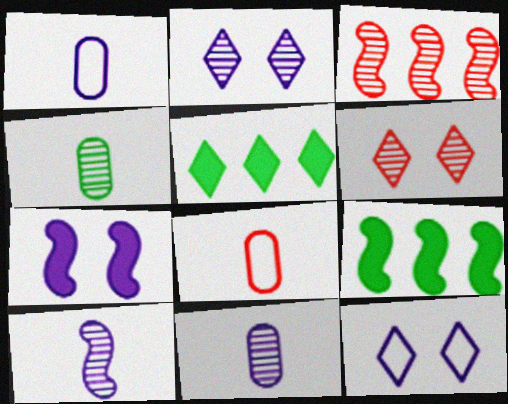[[1, 6, 9], 
[2, 3, 4], 
[2, 8, 9]]